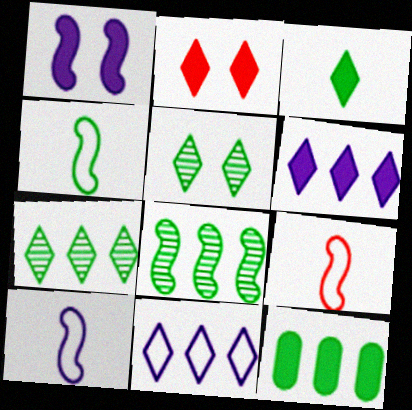[[1, 8, 9], 
[2, 3, 6], 
[4, 5, 12], 
[4, 9, 10]]